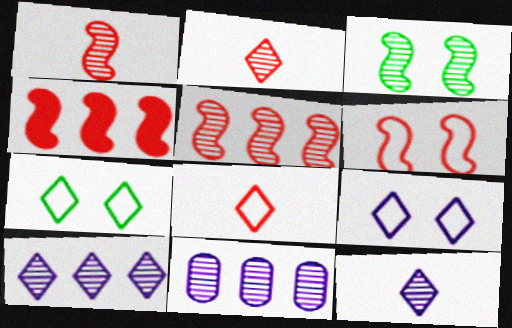[[1, 4, 6], 
[2, 3, 11]]